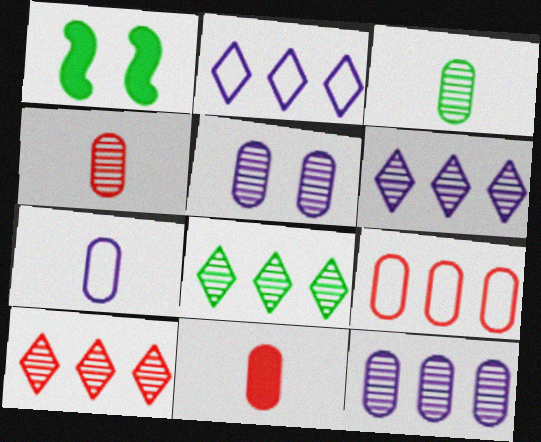[[1, 2, 4], 
[1, 7, 10], 
[3, 7, 11], 
[6, 8, 10]]